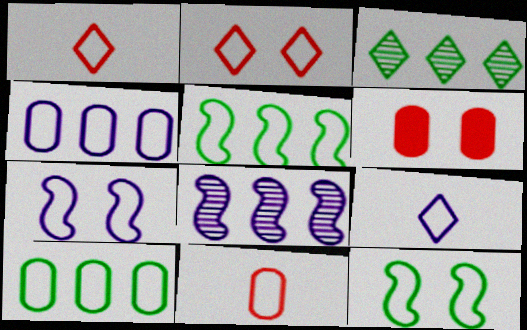[[1, 4, 12], 
[1, 7, 10], 
[4, 7, 9]]